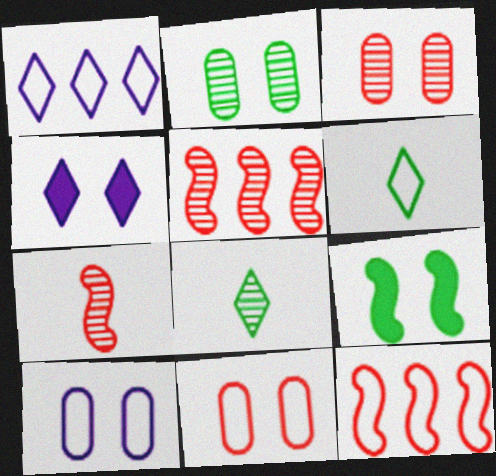[[6, 10, 12]]